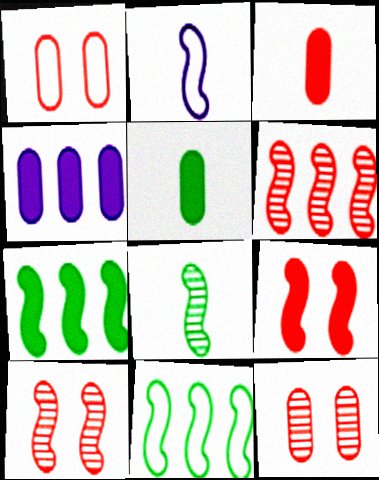[[2, 7, 10]]